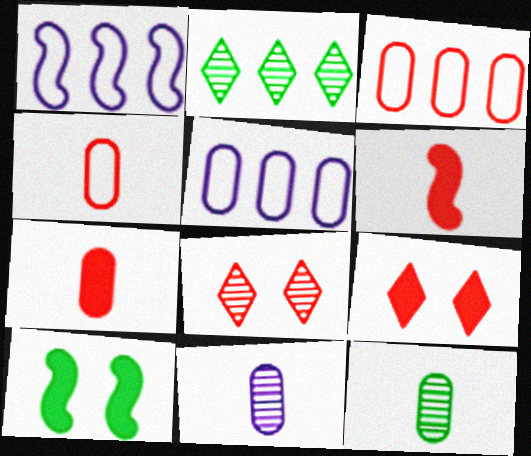[[1, 9, 12], 
[3, 6, 8]]